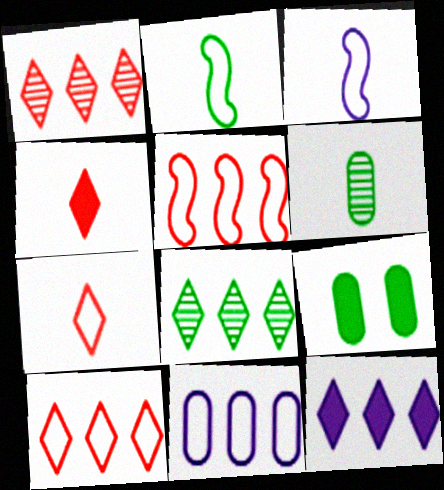[[1, 3, 9], 
[2, 8, 9], 
[3, 4, 6], 
[8, 10, 12]]